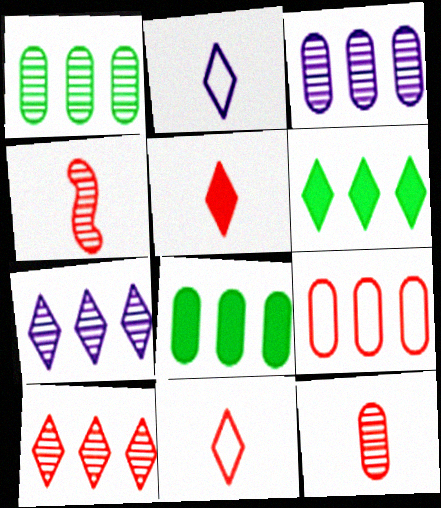[[3, 8, 9]]